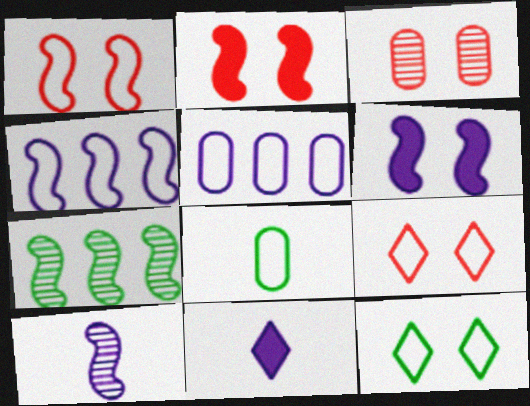[[2, 3, 9], 
[3, 6, 12], 
[4, 6, 10], 
[4, 8, 9]]